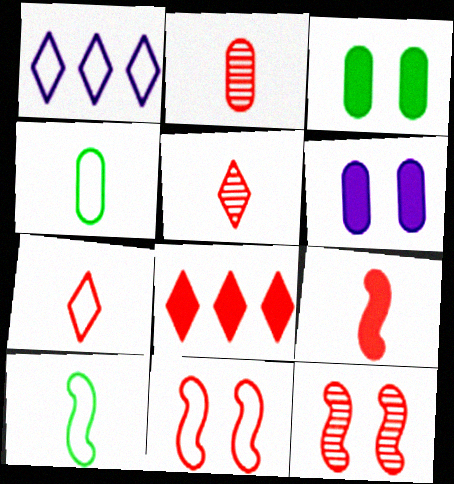[[1, 4, 11], 
[2, 7, 9], 
[2, 8, 11]]